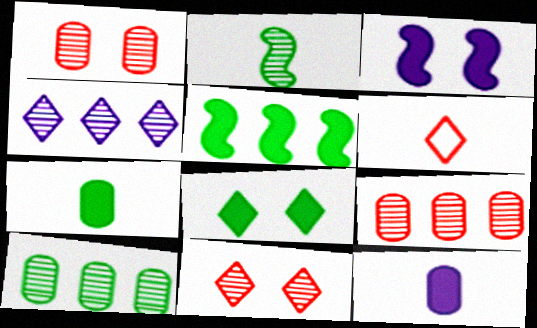[[1, 2, 4], 
[2, 6, 12], 
[3, 6, 10], 
[4, 6, 8], 
[5, 7, 8]]